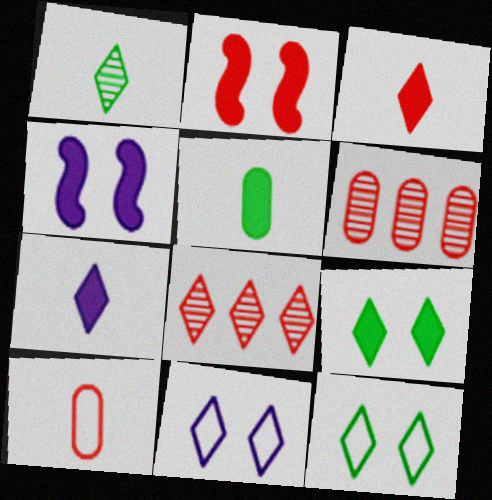[[2, 8, 10], 
[7, 8, 12]]